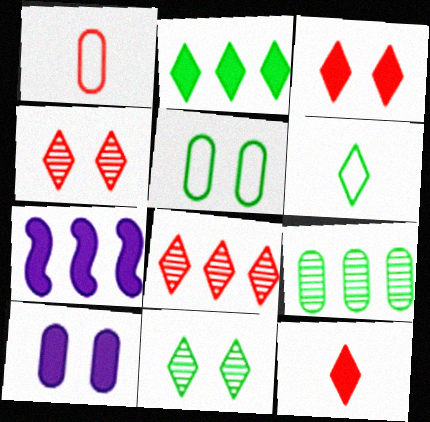[[1, 7, 11], 
[1, 9, 10], 
[2, 6, 11]]